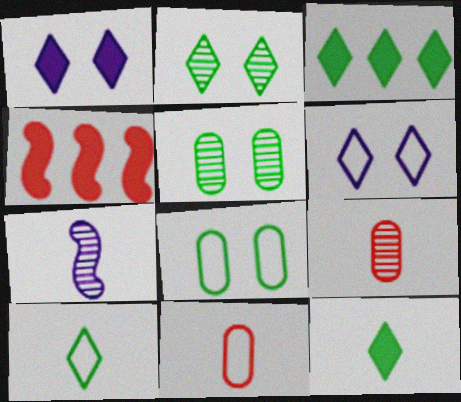[[2, 3, 10], 
[7, 11, 12]]